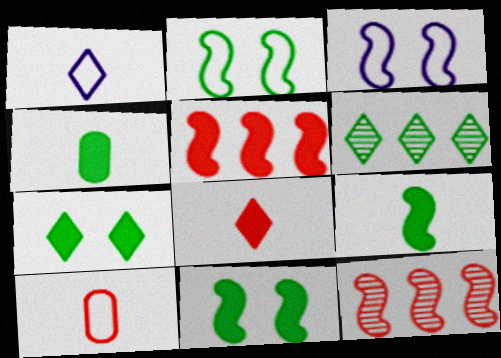[[2, 4, 6], 
[3, 9, 12]]